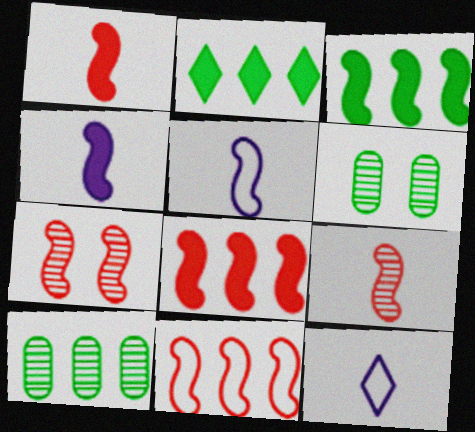[[1, 7, 11], 
[3, 5, 7], 
[6, 8, 12]]